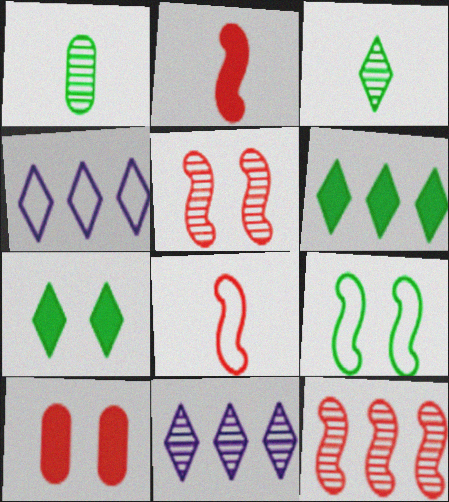[[1, 5, 11], 
[1, 6, 9]]